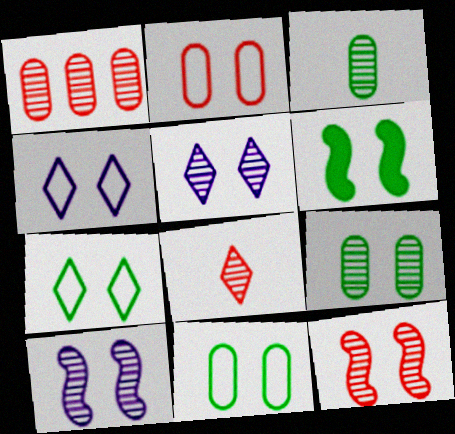[[1, 8, 12], 
[2, 5, 6], 
[5, 9, 12], 
[6, 7, 9]]